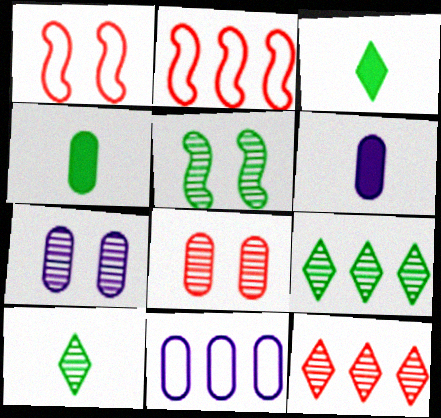[[1, 6, 9], 
[2, 3, 7], 
[4, 8, 11], 
[6, 7, 11]]